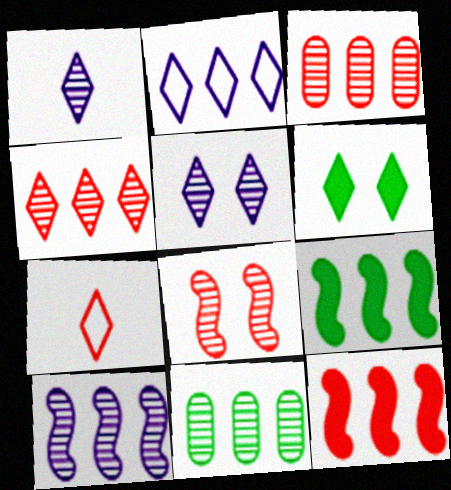[[1, 8, 11], 
[2, 3, 9], 
[2, 11, 12], 
[4, 10, 11]]